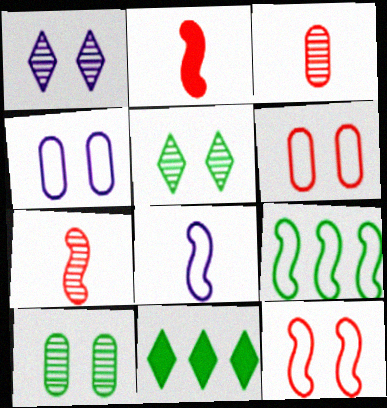[[4, 7, 11], 
[8, 9, 12]]